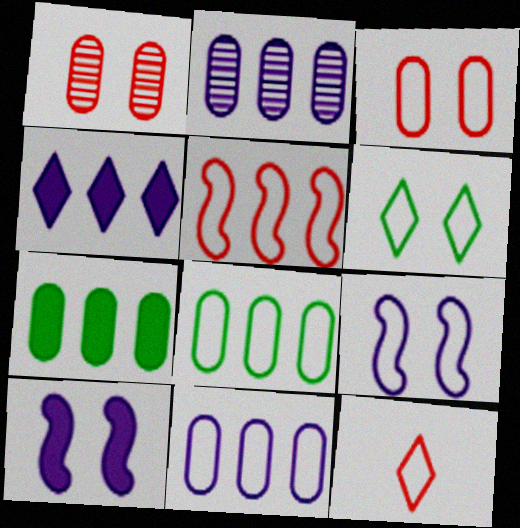[[1, 6, 10], 
[3, 5, 12], 
[3, 6, 9], 
[8, 9, 12]]